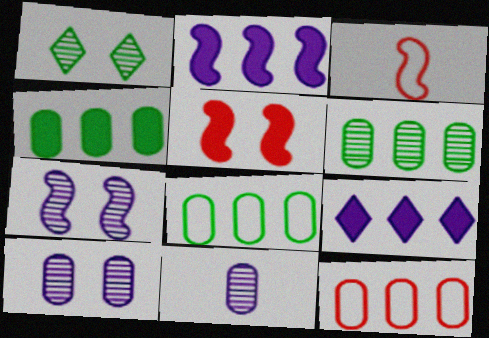[[4, 6, 8]]